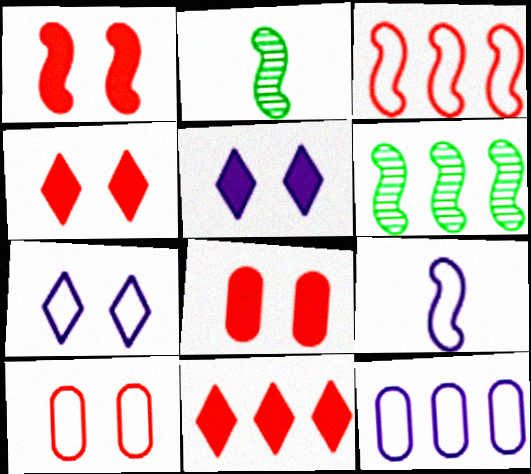[[1, 4, 8], 
[1, 6, 9], 
[2, 4, 12], 
[6, 11, 12], 
[7, 9, 12]]